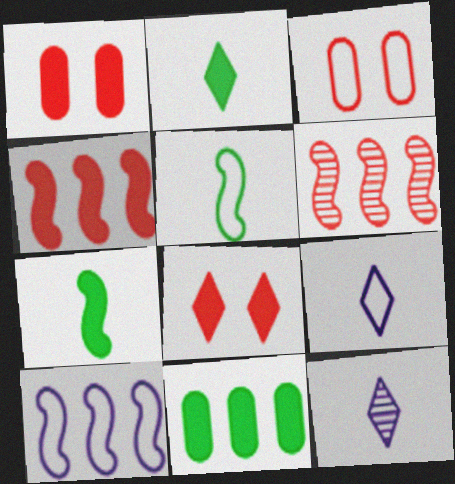[]